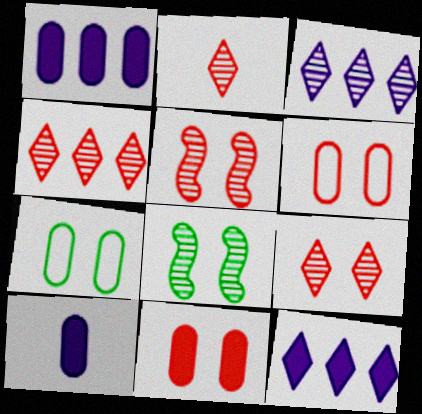[[2, 4, 9]]